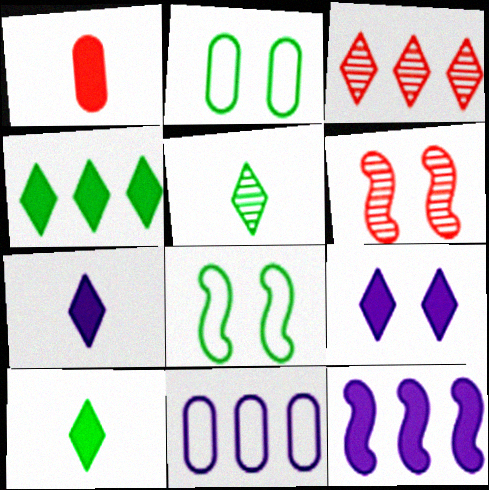[[2, 6, 9], 
[6, 10, 11]]